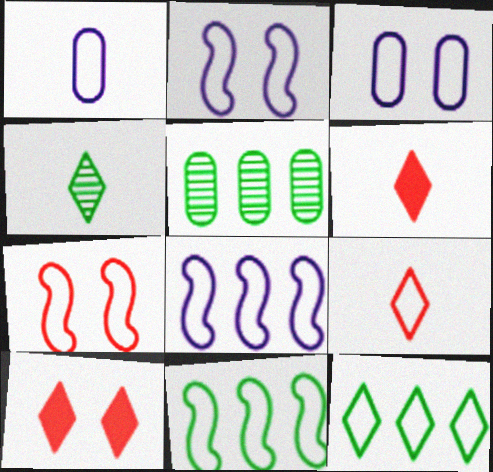[[1, 7, 12], 
[2, 5, 6], 
[3, 9, 11]]